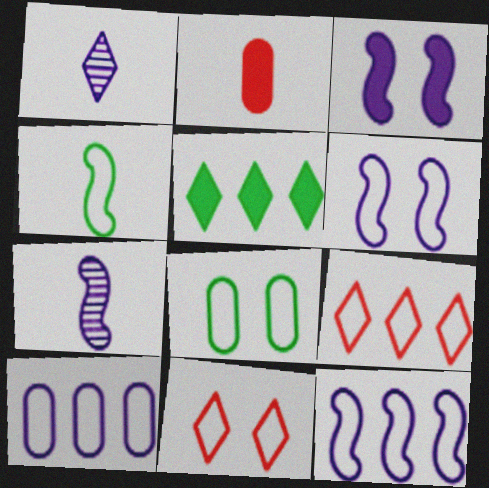[[1, 2, 4], 
[1, 3, 10], 
[1, 5, 11], 
[2, 3, 5], 
[3, 7, 12], 
[4, 10, 11], 
[6, 8, 11]]